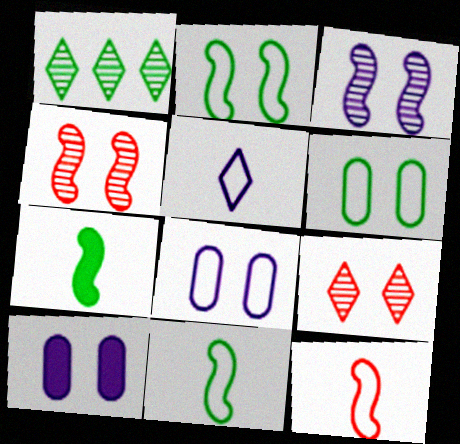[[1, 6, 7], 
[1, 10, 12], 
[2, 9, 10]]